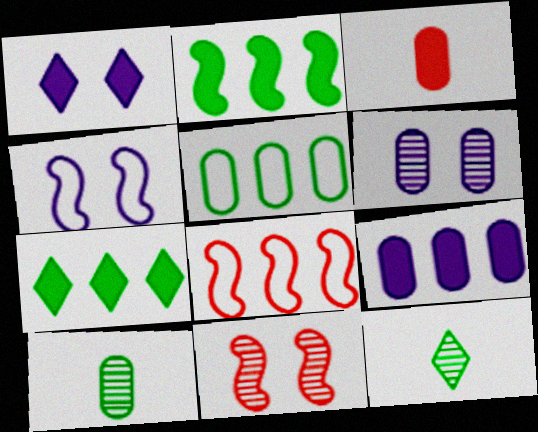[[1, 2, 3], 
[1, 4, 6], 
[1, 8, 10], 
[3, 5, 6]]